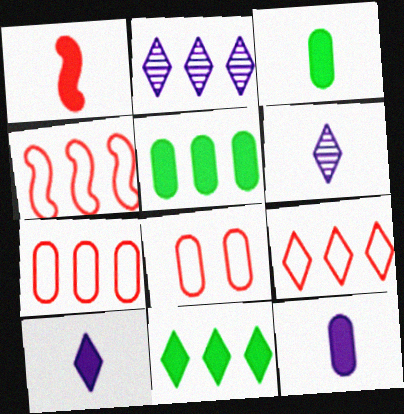[[1, 3, 10], 
[2, 4, 5], 
[2, 9, 11], 
[4, 7, 9]]